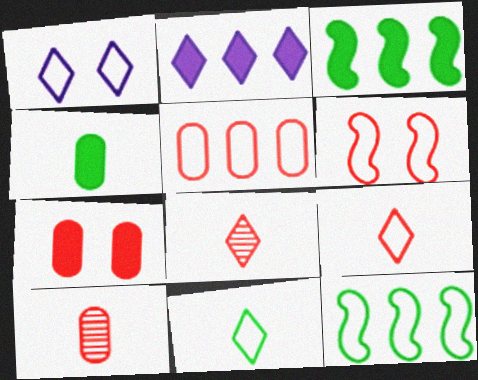[[1, 3, 10], 
[5, 6, 9], 
[5, 7, 10]]